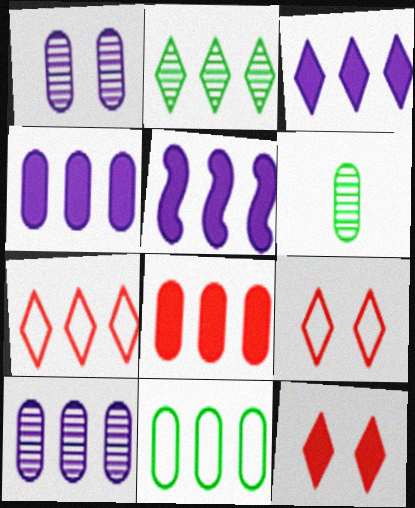[[2, 3, 7], 
[3, 4, 5], 
[5, 6, 9], 
[8, 10, 11]]